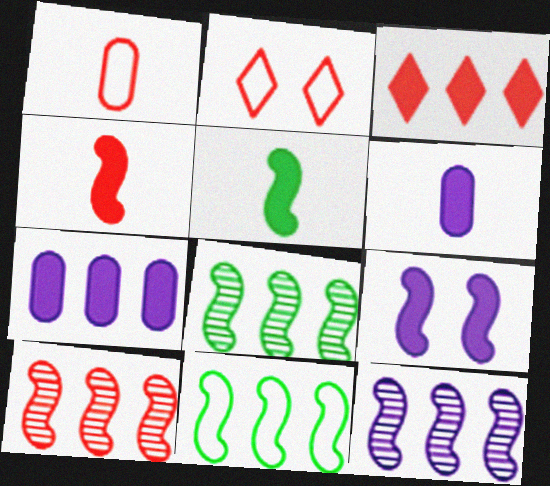[[2, 6, 8], 
[8, 10, 12]]